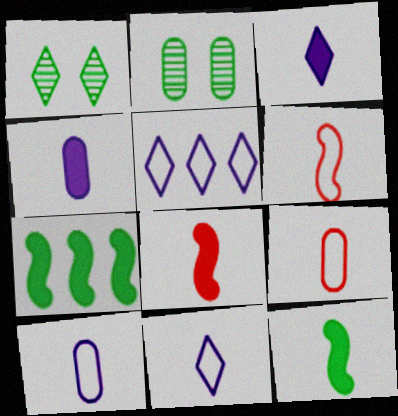[[2, 5, 8]]